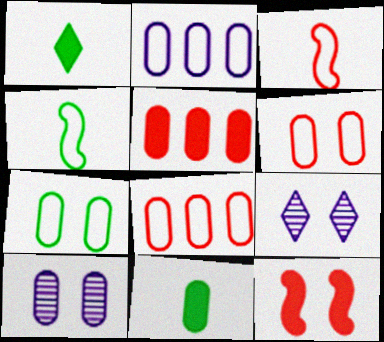[[4, 5, 9], 
[7, 9, 12], 
[8, 10, 11]]